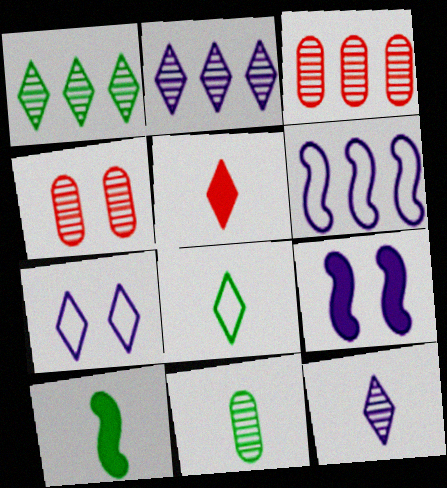[[1, 5, 7], 
[3, 7, 10], 
[3, 8, 9], 
[5, 8, 12], 
[8, 10, 11]]